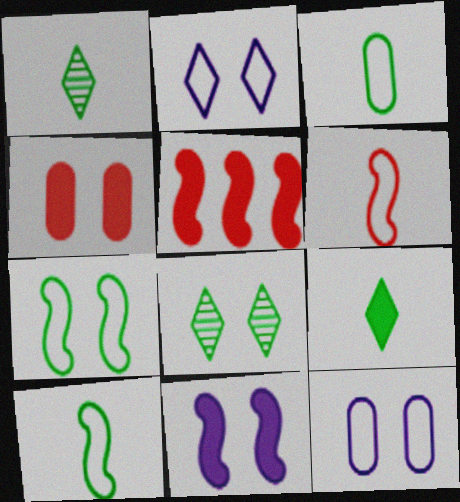[[1, 5, 12]]